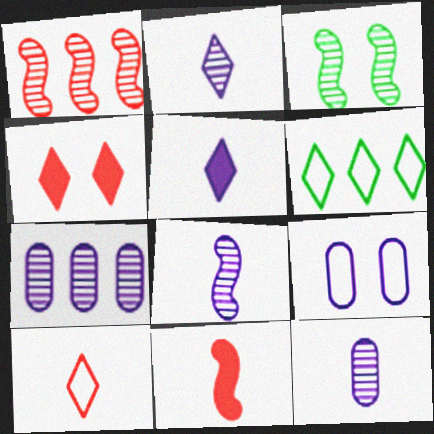[[1, 3, 8], 
[2, 4, 6], 
[2, 8, 12], 
[3, 4, 9]]